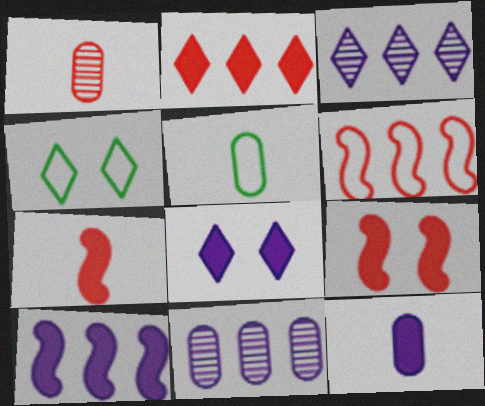[[1, 4, 10], 
[1, 5, 12], 
[3, 5, 9], 
[4, 7, 11], 
[8, 10, 12]]